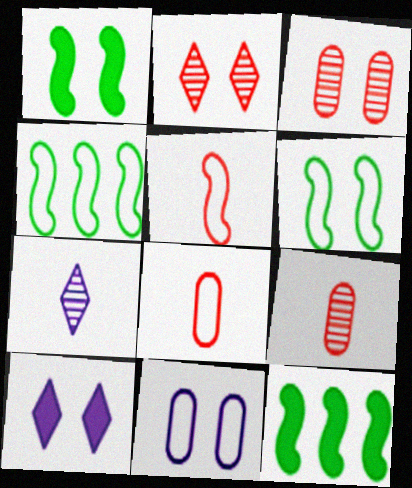[[1, 2, 11], 
[3, 6, 10], 
[4, 9, 10]]